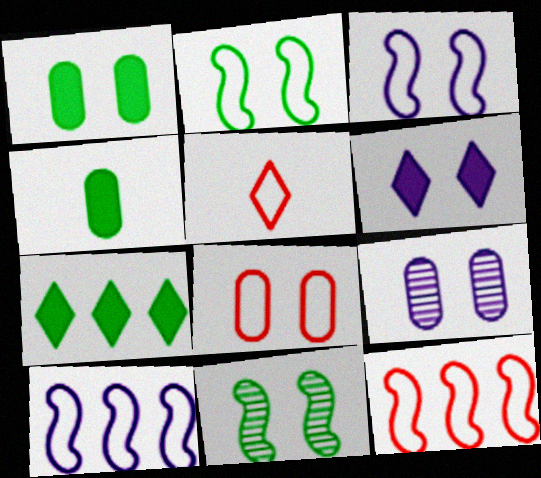[[1, 8, 9], 
[3, 6, 9], 
[5, 8, 12], 
[6, 8, 11]]